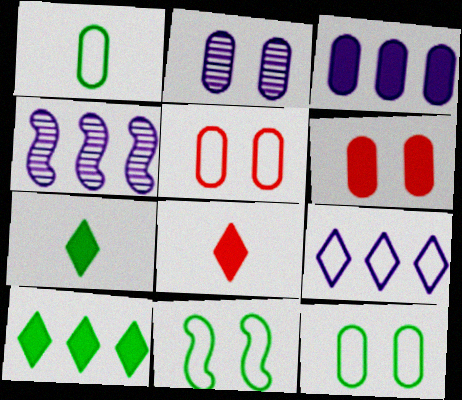[[2, 6, 12], 
[3, 4, 9], 
[4, 5, 7], 
[4, 8, 12]]